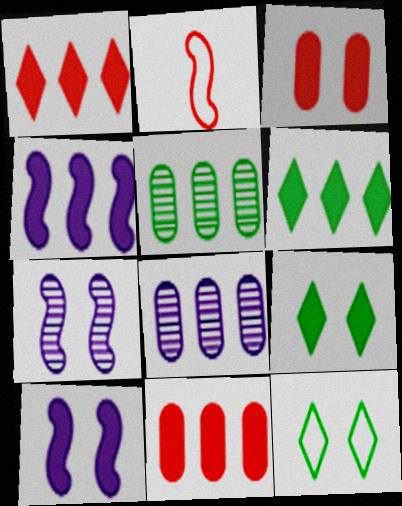[[2, 8, 9], 
[3, 7, 12], 
[3, 9, 10], 
[4, 6, 11]]